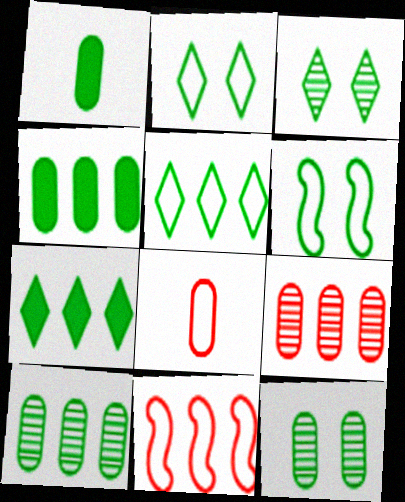[]